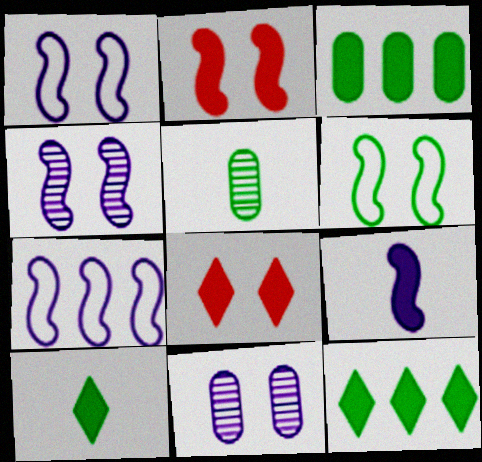[[2, 4, 6], 
[3, 8, 9], 
[4, 7, 9], 
[5, 6, 12], 
[5, 7, 8], 
[6, 8, 11]]